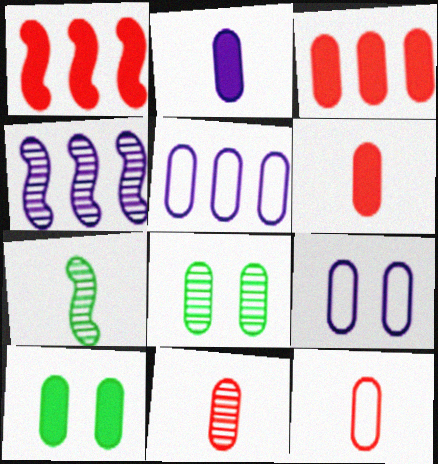[[2, 3, 10], 
[5, 6, 8], 
[5, 10, 11], 
[6, 11, 12]]